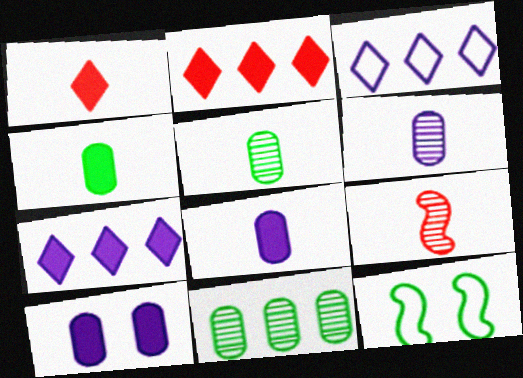[[2, 6, 12]]